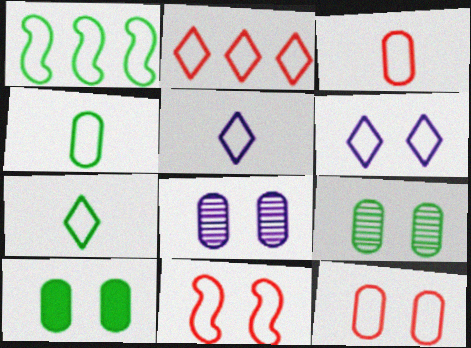[[1, 3, 6], 
[1, 5, 12], 
[2, 3, 11], 
[2, 6, 7], 
[8, 10, 12]]